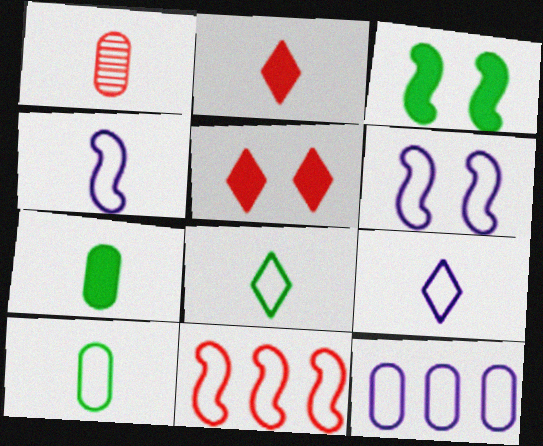[[1, 5, 11], 
[6, 9, 12]]